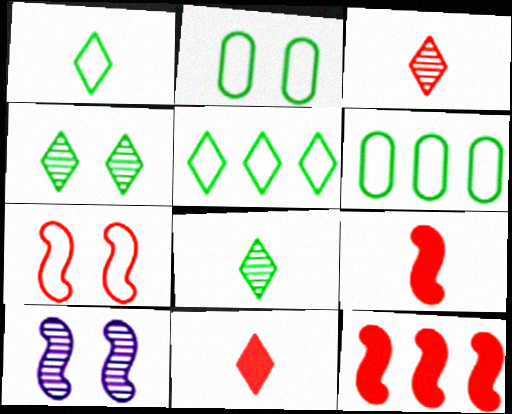[[6, 10, 11]]